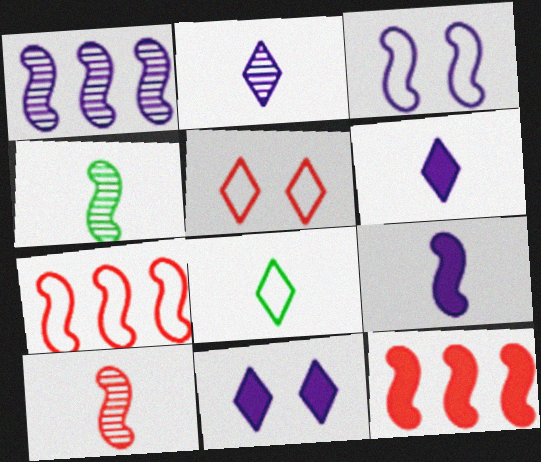[[1, 3, 9], 
[3, 4, 12]]